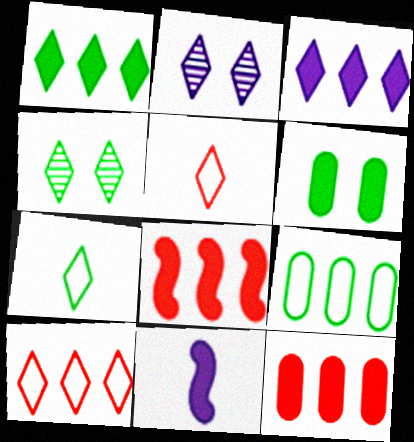[[1, 2, 5], 
[1, 4, 7], 
[3, 4, 5]]